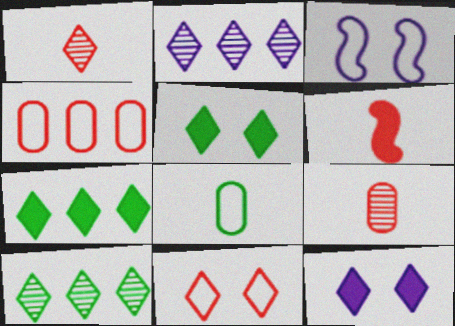[[3, 7, 9]]